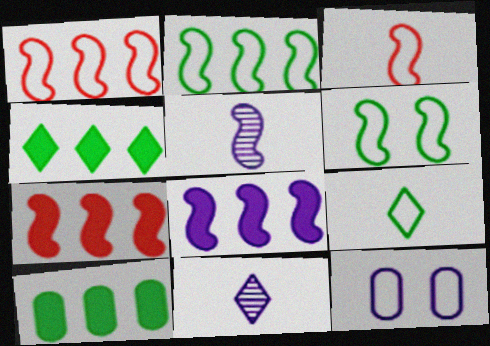[[1, 9, 12], 
[5, 6, 7], 
[8, 11, 12]]